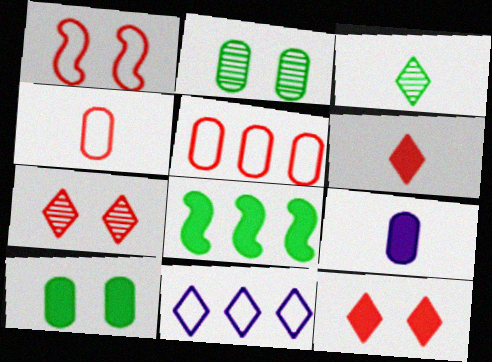[[2, 5, 9], 
[3, 11, 12], 
[8, 9, 12]]